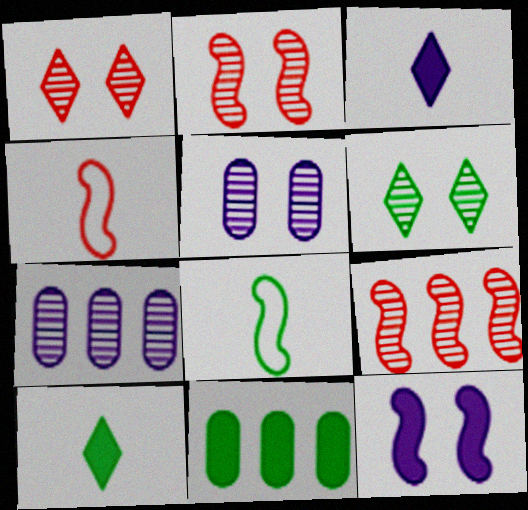[[2, 5, 6], 
[6, 8, 11], 
[8, 9, 12]]